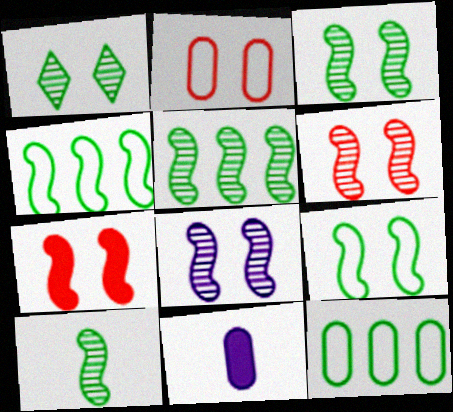[[3, 5, 10], 
[3, 6, 8], 
[7, 8, 9]]